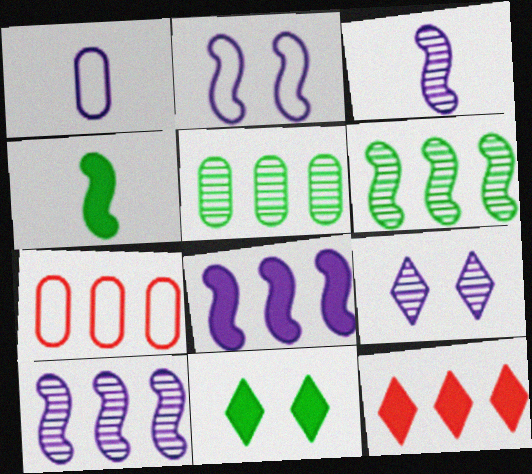[[1, 8, 9], 
[2, 3, 8], 
[3, 7, 11], 
[4, 7, 9]]